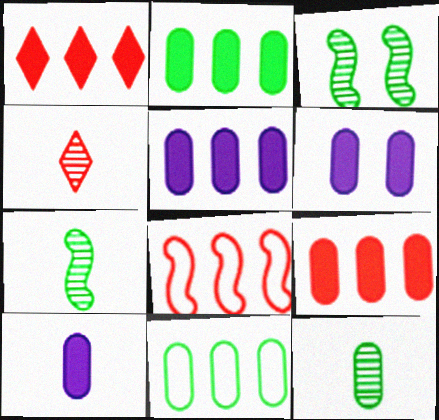[[2, 5, 9], 
[5, 6, 10]]